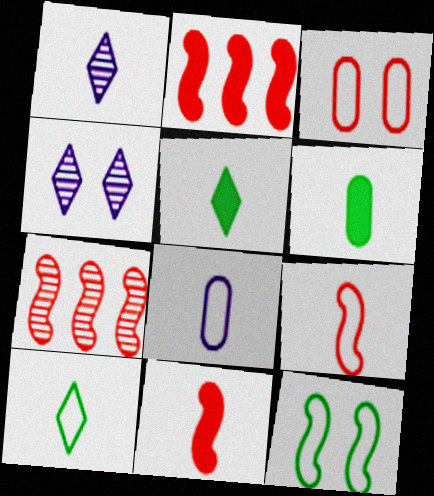[[1, 6, 9], 
[8, 9, 10]]